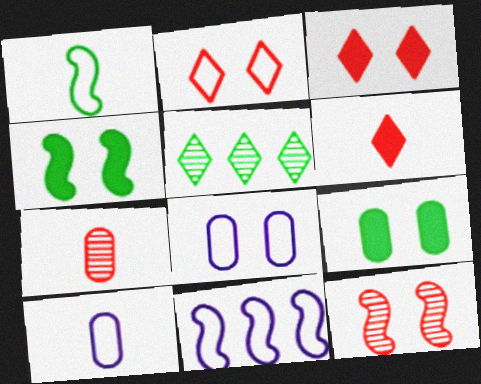[[1, 5, 9]]